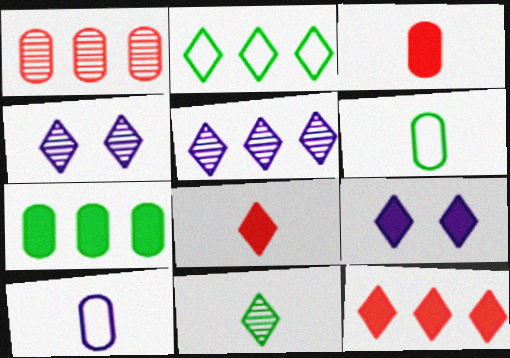[[2, 4, 8], 
[2, 5, 12]]